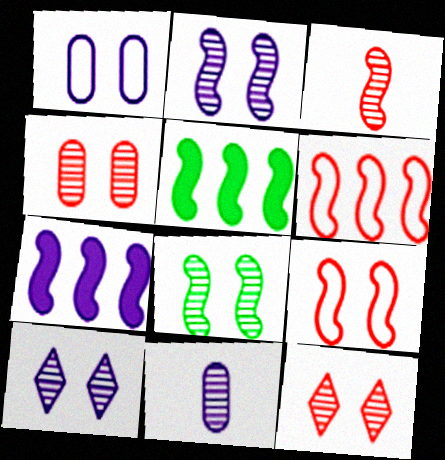[[4, 8, 10]]